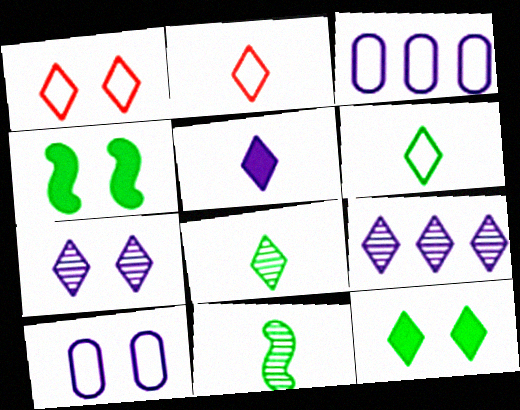[[1, 7, 12], 
[2, 5, 8], 
[2, 9, 12]]